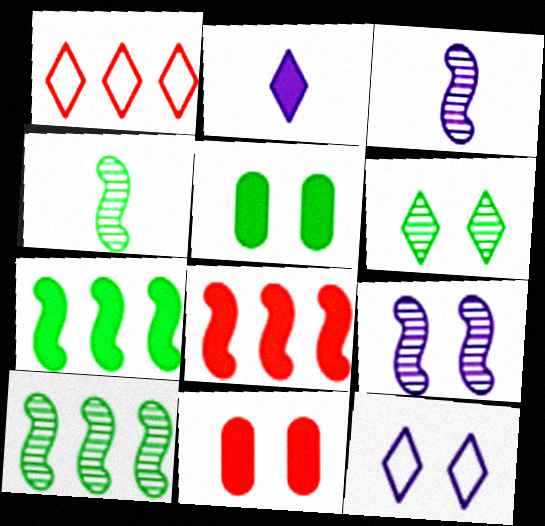[[1, 2, 6], 
[1, 3, 5], 
[2, 5, 8], 
[2, 7, 11]]